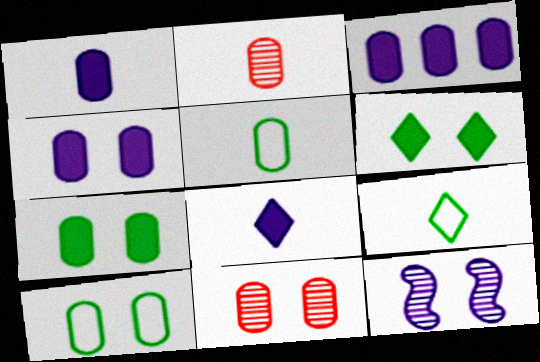[[1, 2, 5], 
[1, 3, 4], 
[2, 3, 10], 
[3, 5, 11], 
[4, 10, 11]]